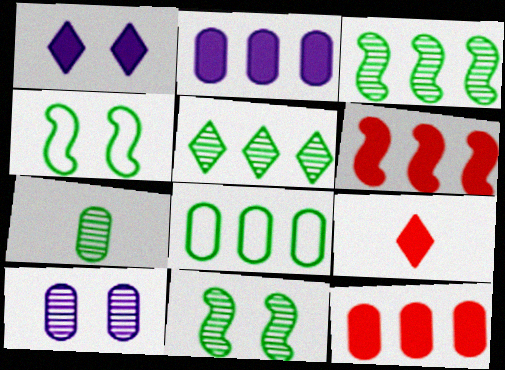[[5, 7, 11]]